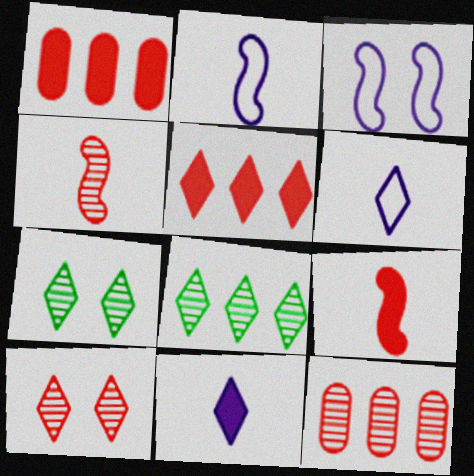[[1, 2, 7], 
[4, 10, 12], 
[5, 6, 7]]